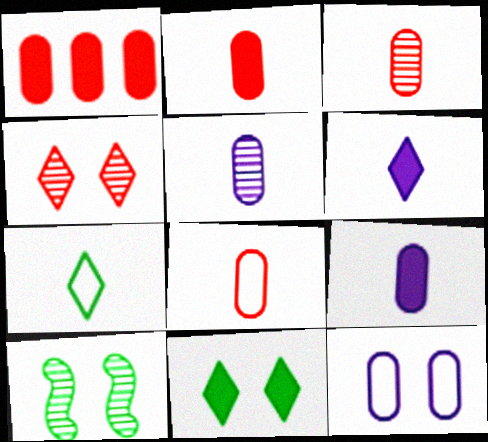[[2, 3, 8]]